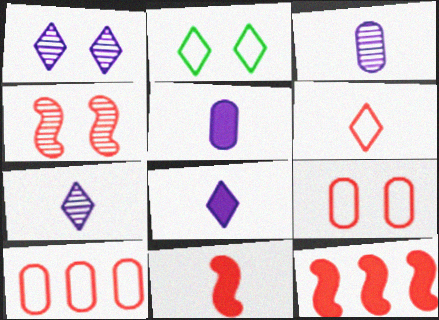[[2, 3, 12]]